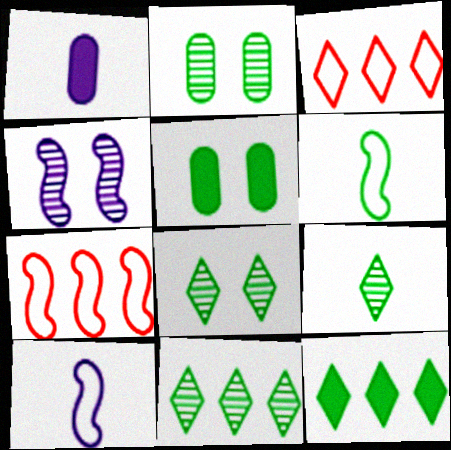[[1, 7, 8], 
[2, 6, 12], 
[5, 6, 11], 
[8, 9, 11]]